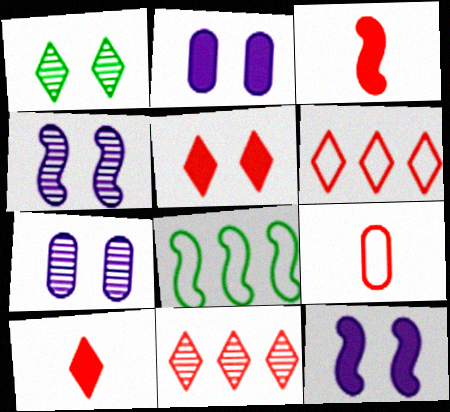[[3, 4, 8], 
[7, 8, 10]]